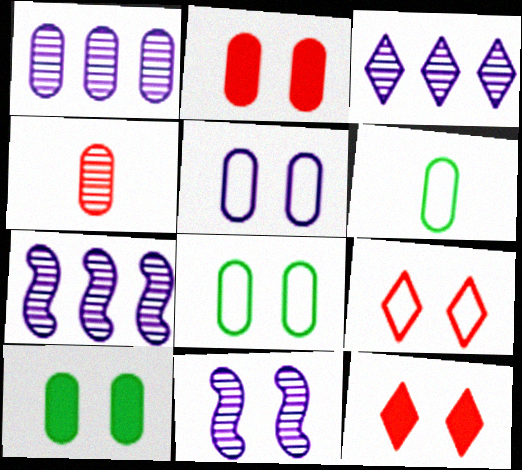[[1, 2, 6], 
[1, 3, 7], 
[6, 7, 12], 
[8, 11, 12], 
[9, 10, 11]]